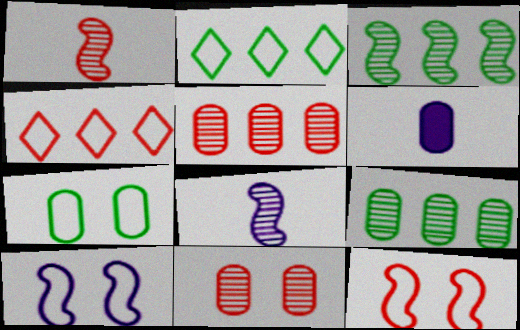[[5, 6, 7]]